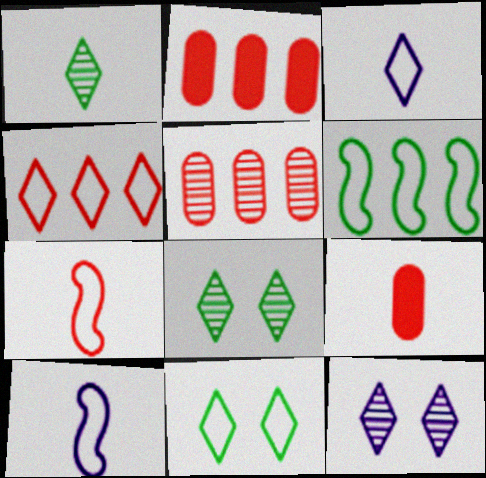[[1, 9, 10], 
[2, 8, 10], 
[3, 4, 11], 
[6, 9, 12]]